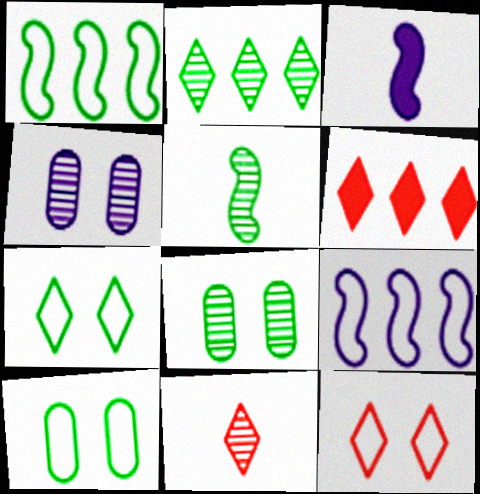[[2, 5, 8], 
[6, 11, 12]]